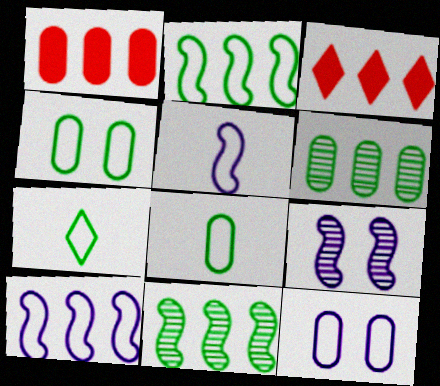[[1, 7, 9], 
[2, 4, 7], 
[3, 6, 10], 
[3, 8, 9]]